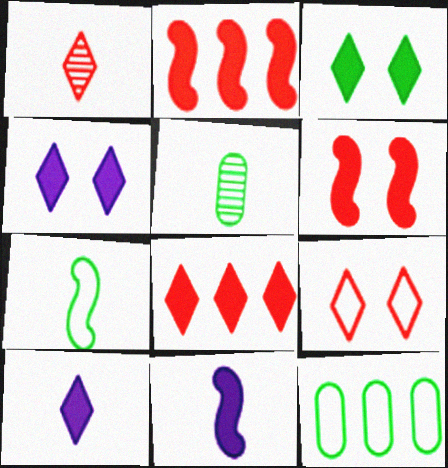[[1, 8, 9], 
[3, 8, 10]]